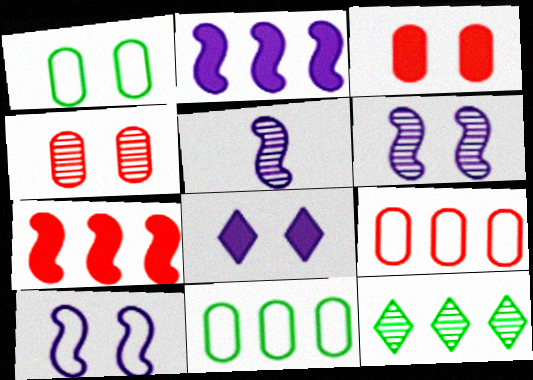[[2, 5, 10], 
[2, 9, 12], 
[4, 5, 12]]